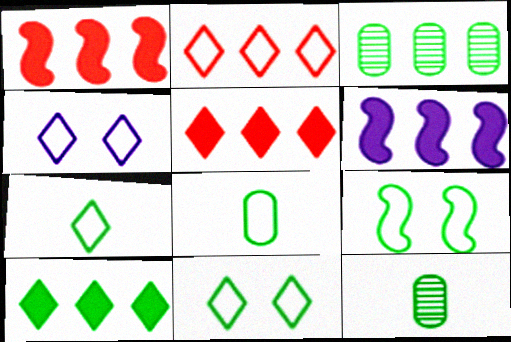[[1, 4, 12], 
[2, 3, 6], 
[2, 4, 7], 
[9, 10, 12]]